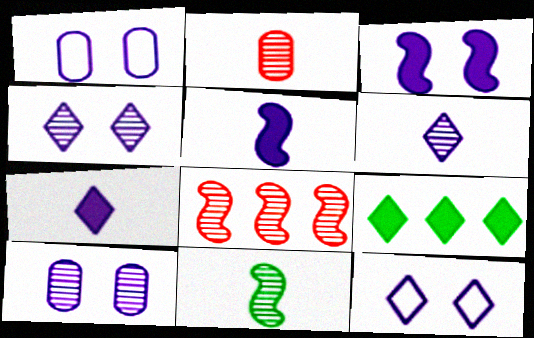[[1, 3, 4], 
[2, 6, 11], 
[3, 10, 12]]